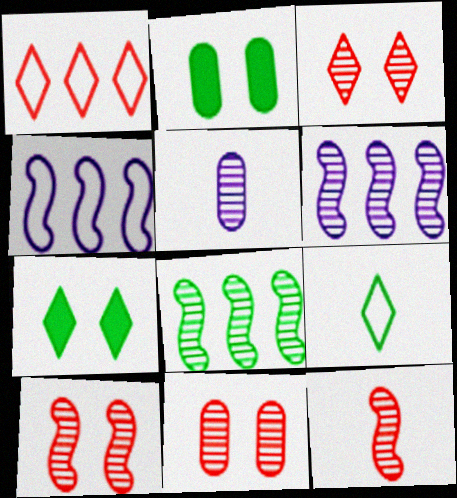[[2, 8, 9], 
[3, 5, 8], 
[3, 10, 11]]